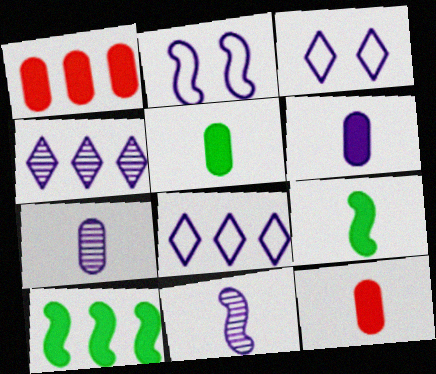[[2, 4, 6], 
[5, 6, 12]]